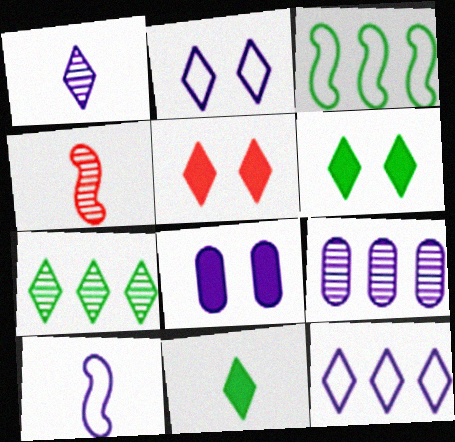[]